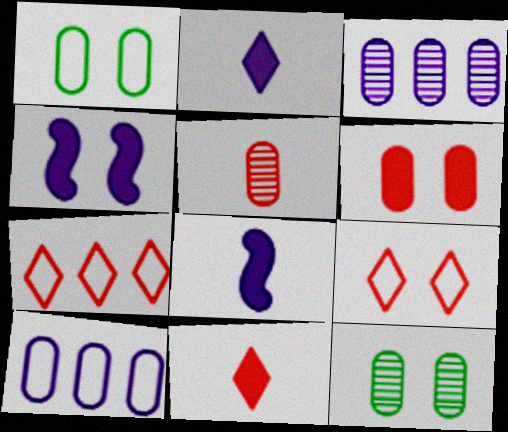[[3, 5, 12], 
[4, 9, 12], 
[7, 8, 12]]